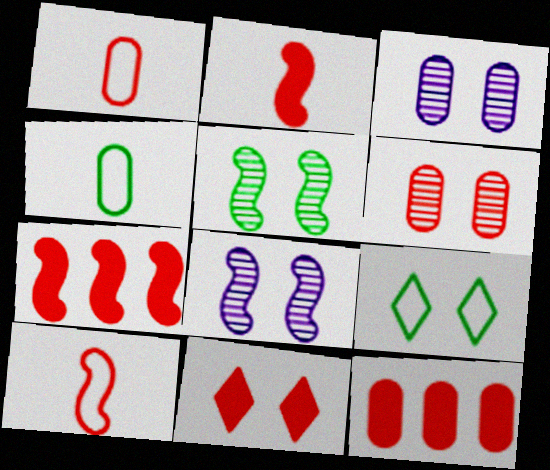[[1, 6, 12], 
[2, 11, 12], 
[3, 4, 12]]